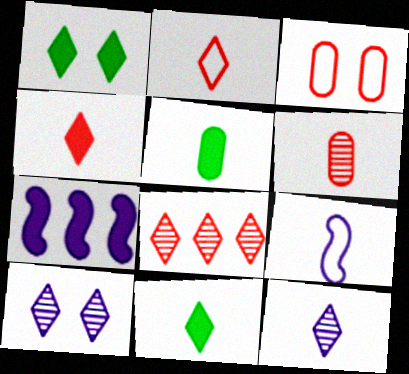[[2, 11, 12], 
[6, 9, 11]]